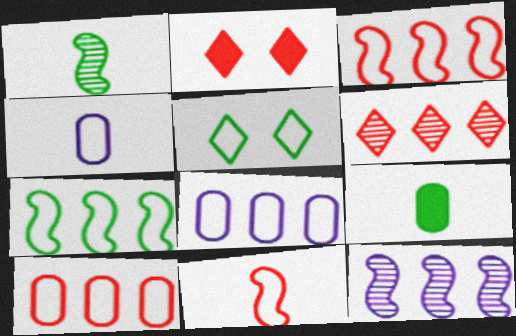[[1, 2, 8], 
[3, 4, 5], 
[5, 8, 11]]